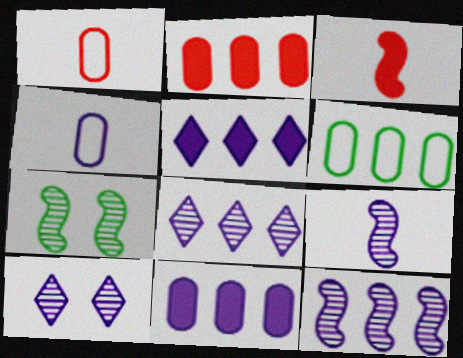[[1, 5, 7], 
[3, 6, 10]]